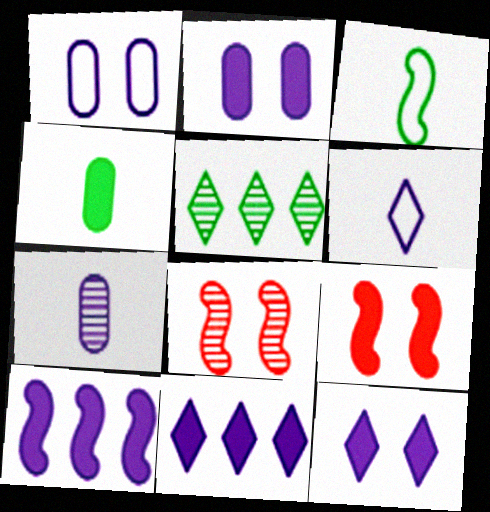[[3, 8, 10], 
[4, 9, 11], 
[5, 7, 8]]